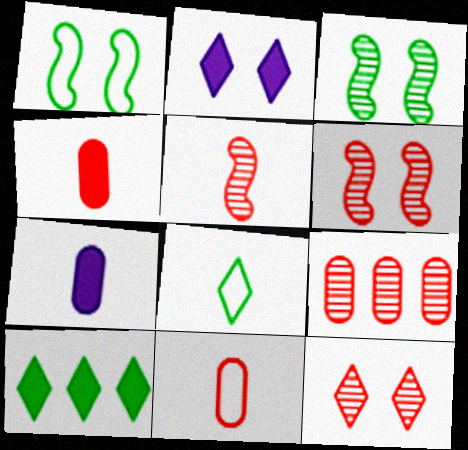[[5, 7, 8], 
[5, 9, 12]]